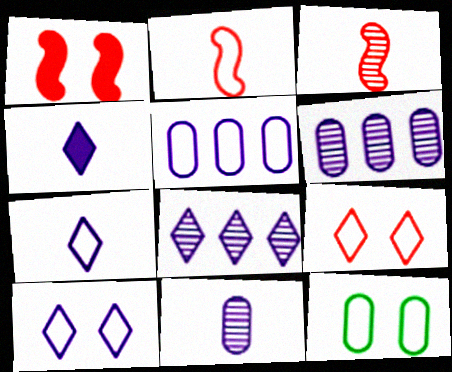[[4, 8, 10]]